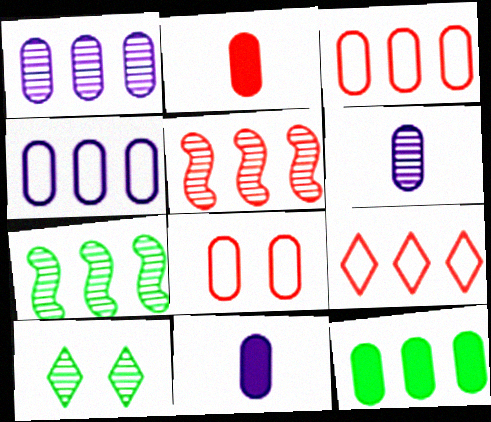[[1, 3, 12], 
[5, 6, 10], 
[6, 8, 12]]